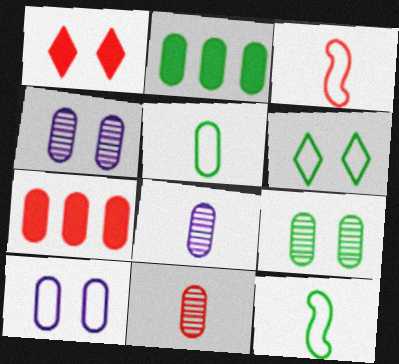[[2, 5, 9], 
[2, 10, 11], 
[4, 5, 7]]